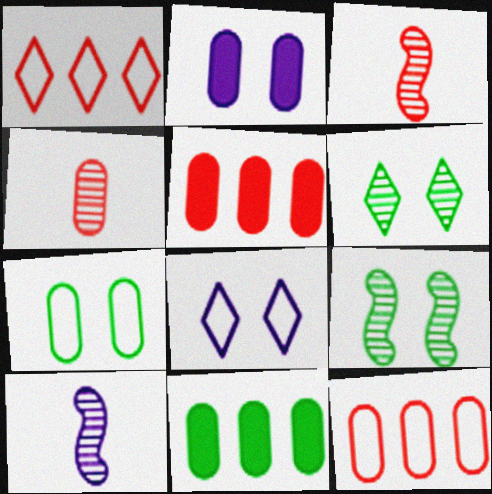[[3, 8, 11]]